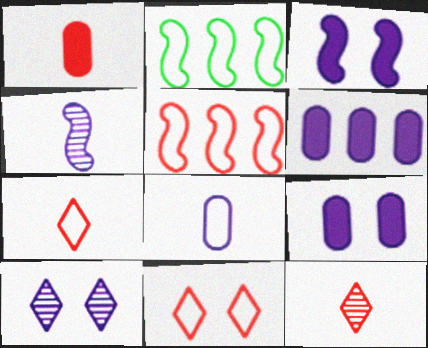[[1, 2, 10], 
[2, 8, 11], 
[2, 9, 12]]